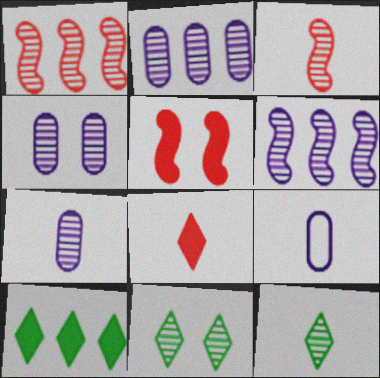[[1, 4, 12], 
[1, 7, 11], 
[2, 3, 11], 
[2, 4, 7], 
[3, 7, 12]]